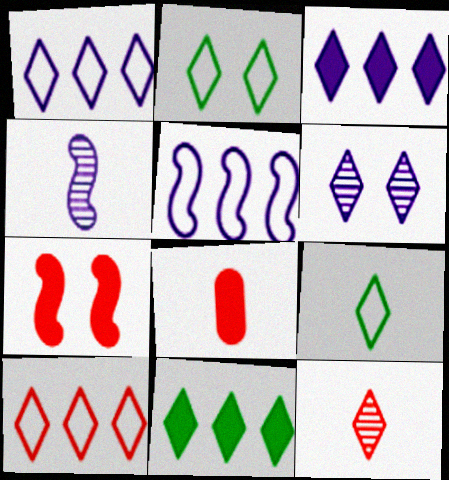[[2, 3, 12], 
[4, 8, 9]]